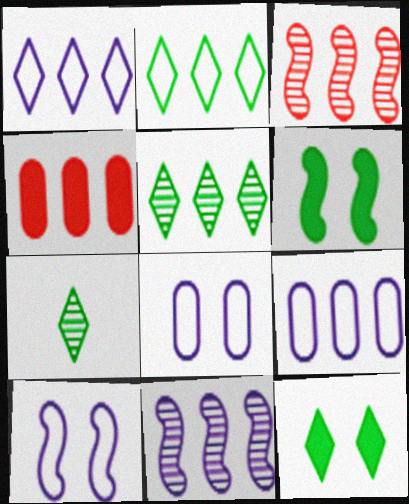[[2, 4, 11], 
[2, 7, 12], 
[4, 7, 10]]